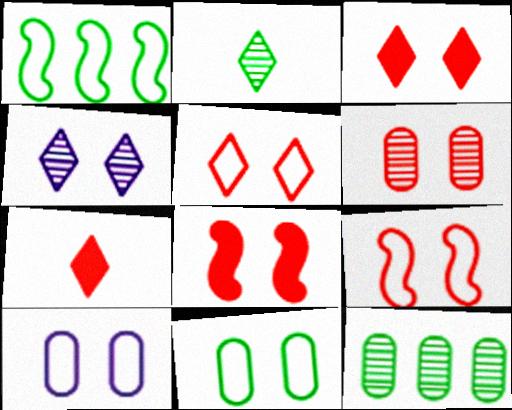[[3, 6, 9], 
[4, 8, 11], 
[5, 6, 8]]